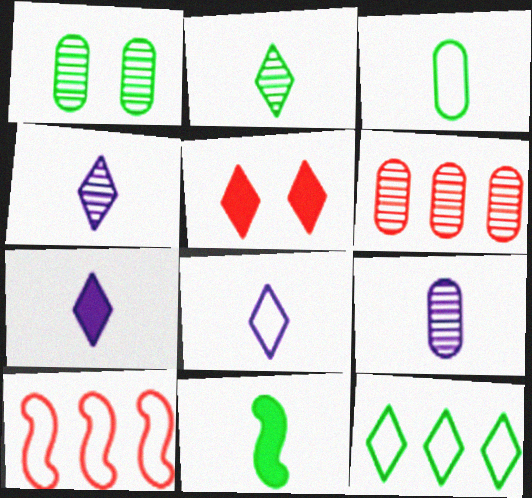[[1, 6, 9], 
[1, 7, 10], 
[1, 11, 12], 
[2, 3, 11], 
[4, 5, 12], 
[4, 7, 8]]